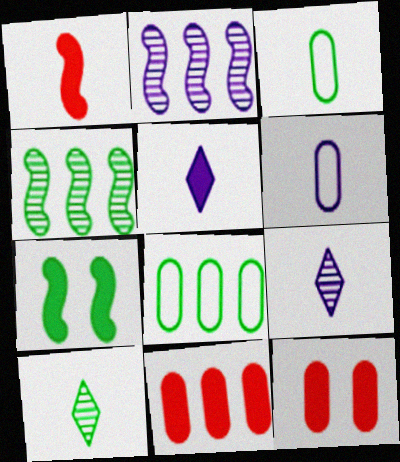[[1, 3, 9], 
[1, 6, 10], 
[5, 7, 11], 
[7, 8, 10]]